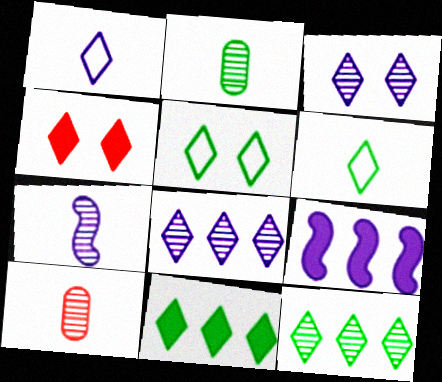[[1, 4, 12], 
[3, 4, 5], 
[4, 6, 8], 
[5, 9, 10]]